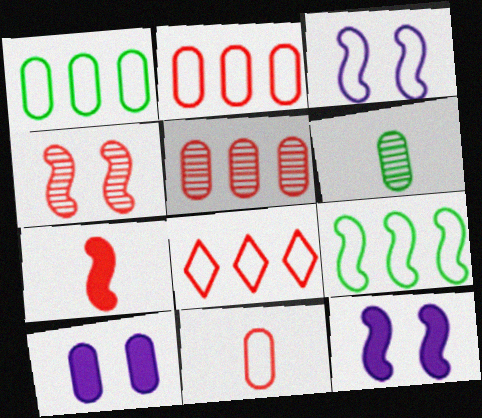[[2, 6, 10], 
[6, 8, 12]]